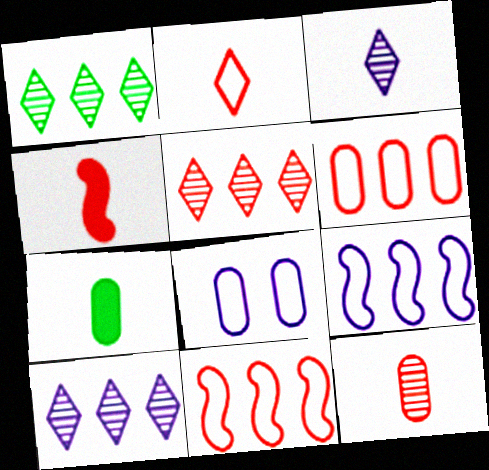[[1, 4, 8], 
[1, 5, 10], 
[2, 4, 12]]